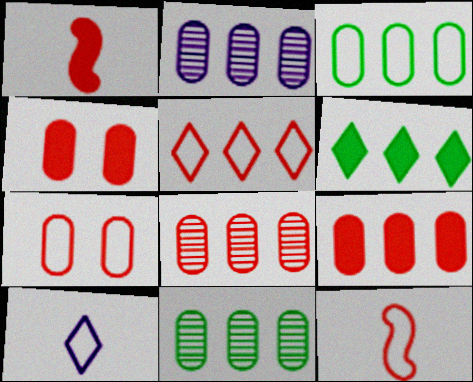[[2, 3, 9], 
[2, 8, 11], 
[5, 7, 12]]